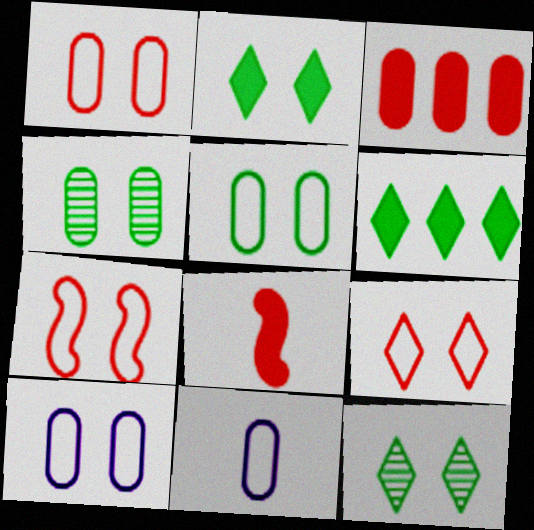[[1, 5, 10], 
[1, 7, 9], 
[3, 4, 11]]